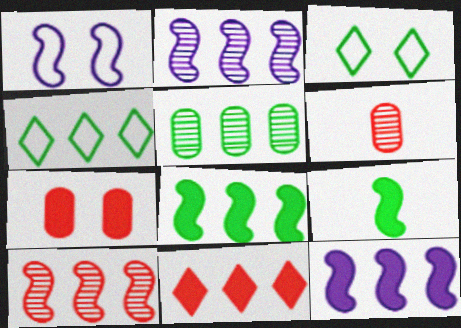[[1, 9, 10], 
[3, 5, 9], 
[3, 6, 12], 
[4, 5, 8]]